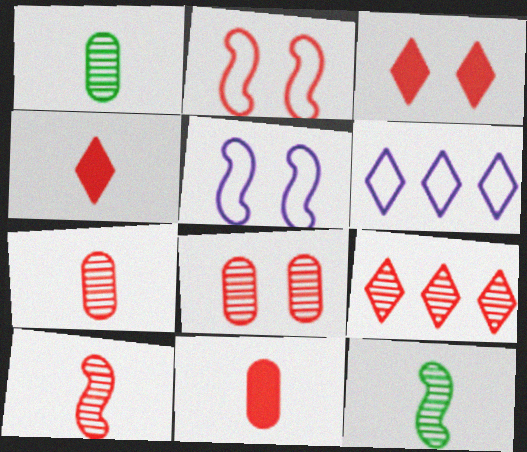[[2, 3, 8], 
[2, 9, 11], 
[8, 9, 10]]